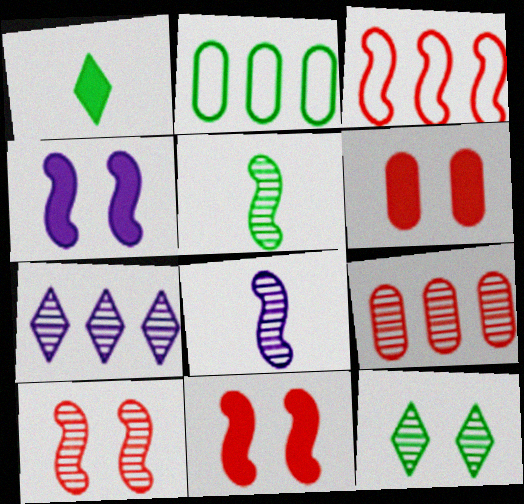[[3, 4, 5], 
[8, 9, 12]]